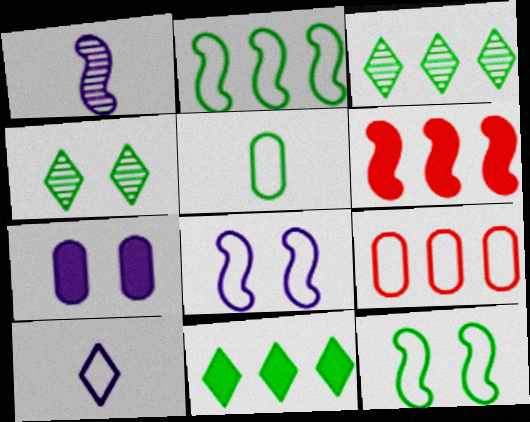[[1, 6, 12], 
[9, 10, 12]]